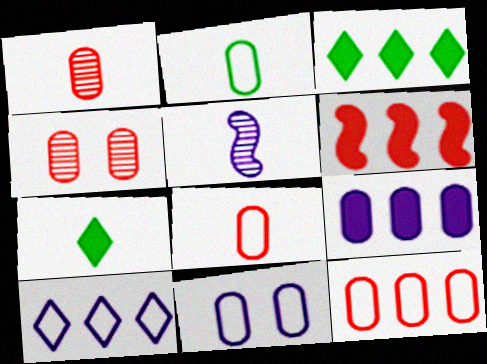[[2, 4, 9], 
[2, 11, 12], 
[3, 6, 9], 
[5, 7, 8]]